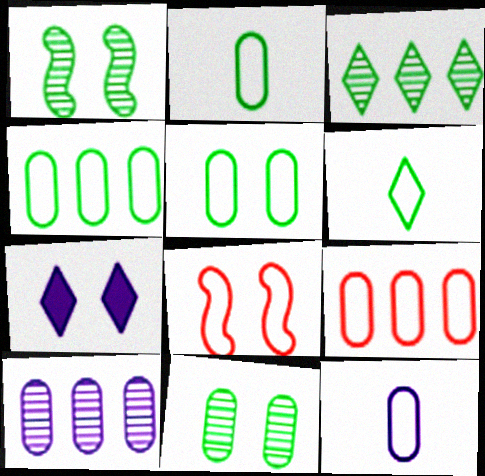[[2, 4, 5], 
[5, 9, 12], 
[7, 8, 11]]